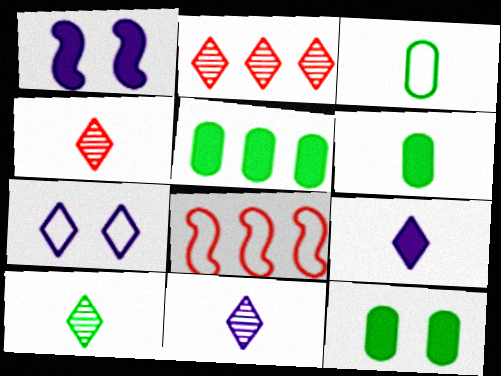[[1, 2, 3], 
[3, 7, 8], 
[4, 10, 11], 
[5, 6, 12], 
[8, 11, 12]]